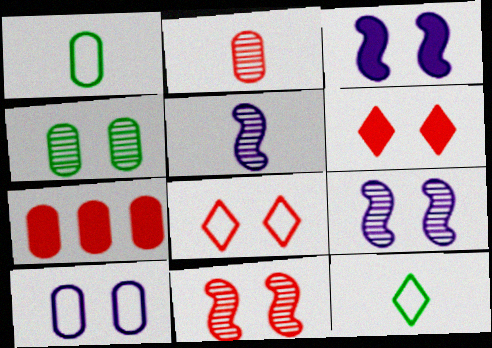[[3, 4, 8], 
[7, 9, 12]]